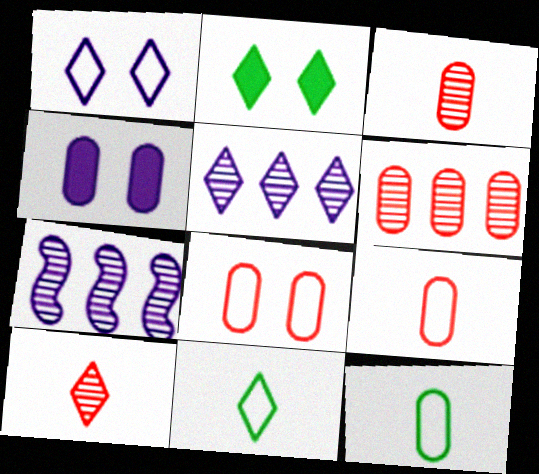[[2, 7, 9], 
[4, 6, 12]]